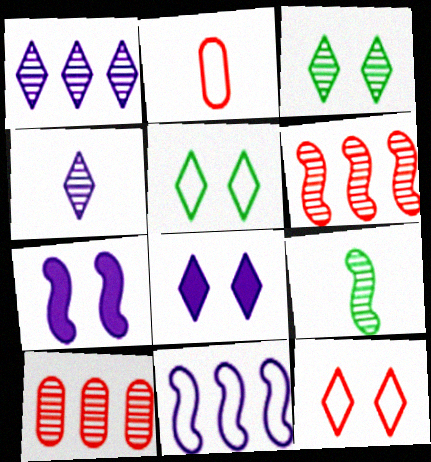[[2, 5, 11], 
[3, 8, 12]]